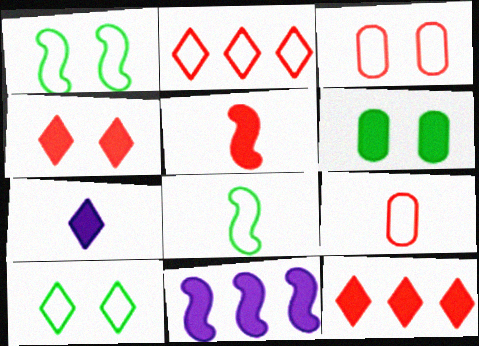[]